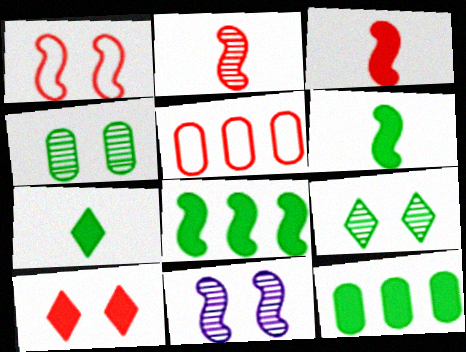[[2, 5, 10], 
[5, 7, 11]]